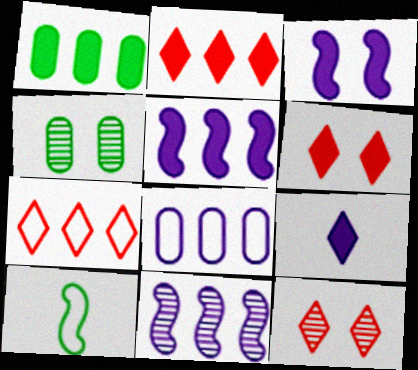[[1, 2, 5], 
[1, 7, 11]]